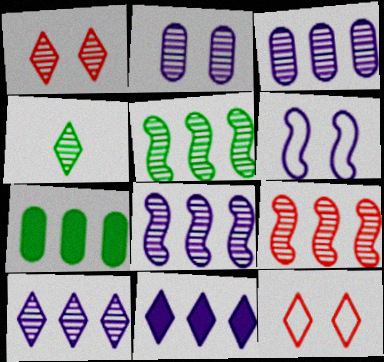[[1, 4, 10], 
[2, 4, 9], 
[3, 8, 10], 
[4, 11, 12], 
[5, 8, 9]]